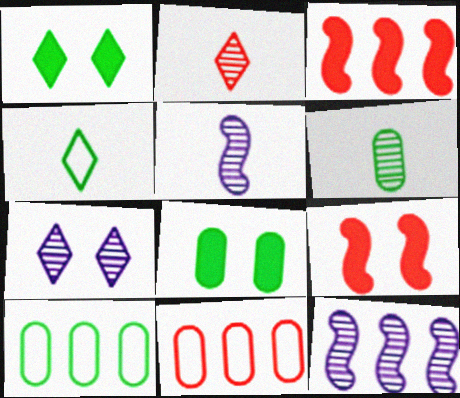[[1, 5, 11], 
[2, 5, 6], 
[2, 9, 11], 
[6, 8, 10]]